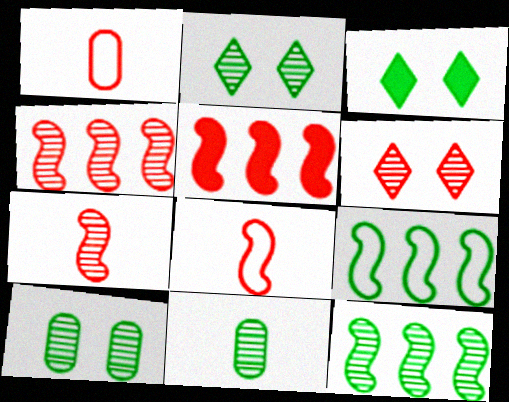[[1, 5, 6], 
[2, 11, 12], 
[3, 9, 11]]